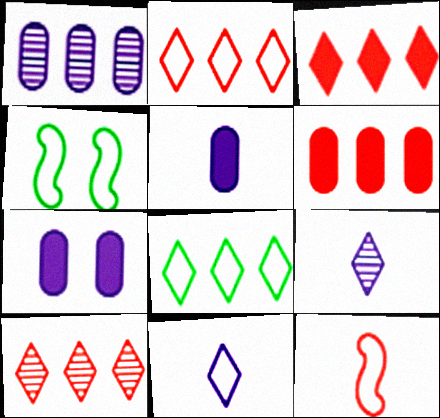[[2, 3, 10], 
[4, 5, 10], 
[4, 6, 9]]